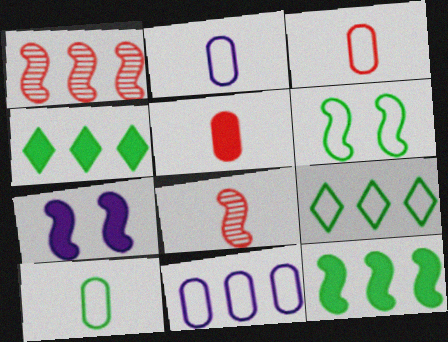[[1, 4, 11], 
[2, 3, 10], 
[4, 5, 7], 
[6, 9, 10]]